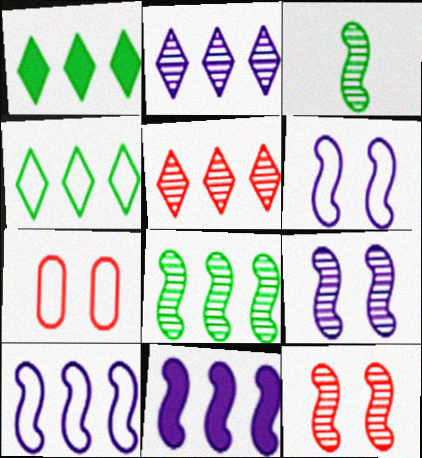[]